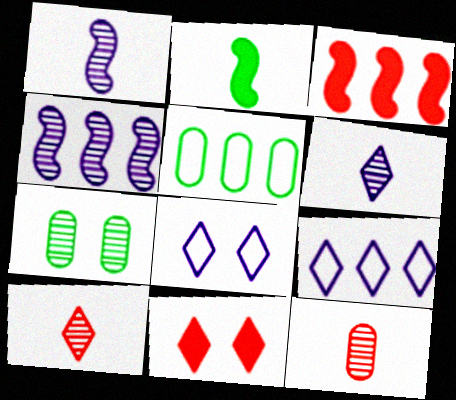[[1, 5, 11], 
[4, 7, 10]]